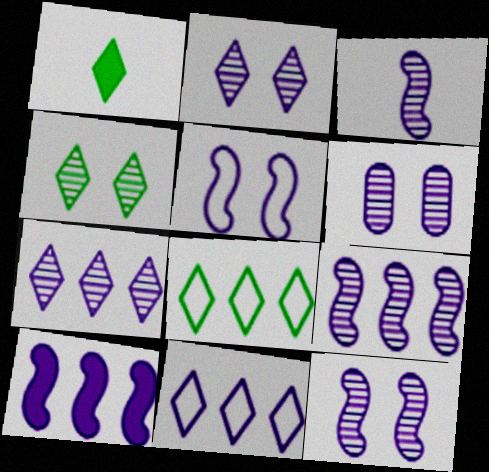[[1, 4, 8], 
[2, 6, 12], 
[3, 5, 10], 
[3, 6, 7], 
[3, 9, 12]]